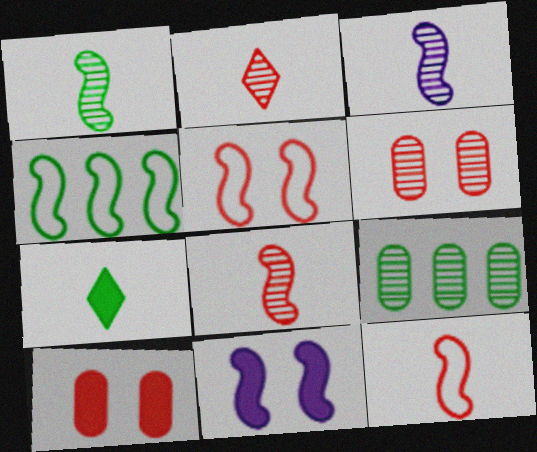[[1, 3, 8], 
[4, 8, 11]]